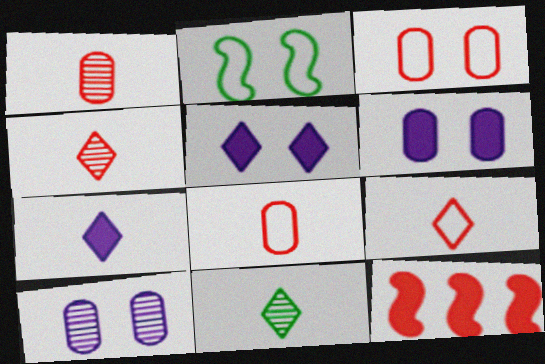[[3, 4, 12], 
[7, 9, 11]]